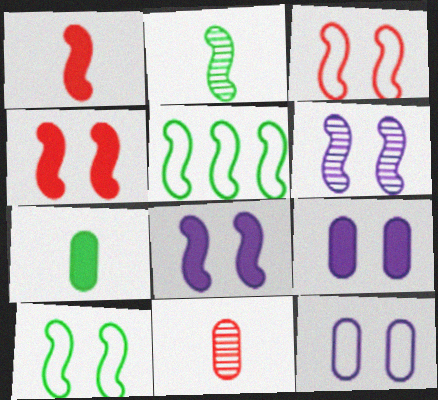[[1, 5, 6], 
[4, 6, 10]]